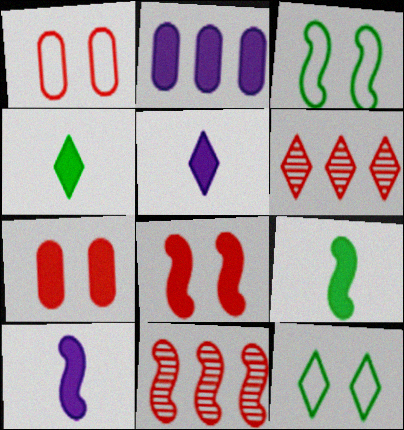[[2, 4, 8], 
[3, 10, 11], 
[5, 6, 12]]